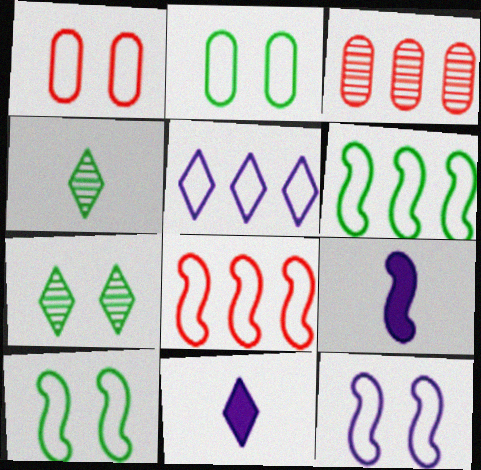[[3, 10, 11]]